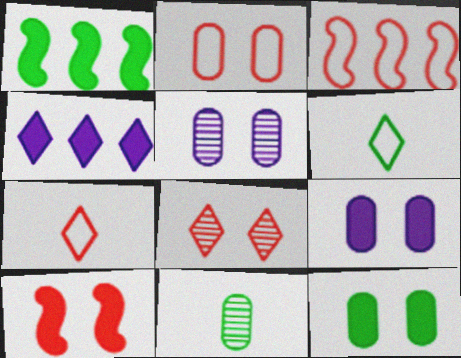[[1, 5, 7], 
[2, 3, 7], 
[2, 5, 12], 
[2, 8, 10], 
[4, 6, 8]]